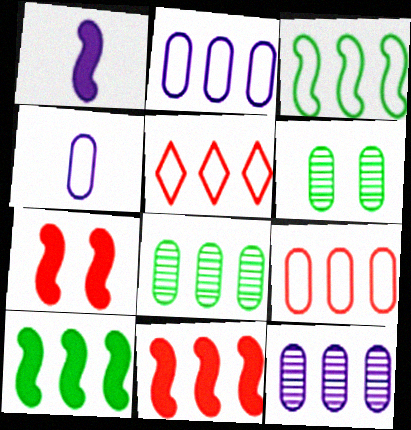[[1, 5, 6], 
[1, 7, 10], 
[2, 3, 5], 
[5, 10, 12]]